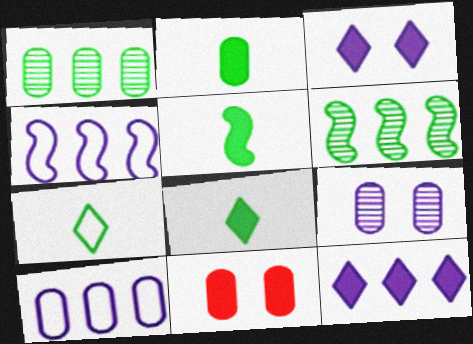[[2, 5, 8], 
[5, 11, 12]]